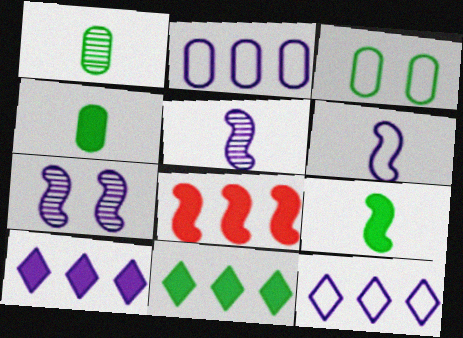[]